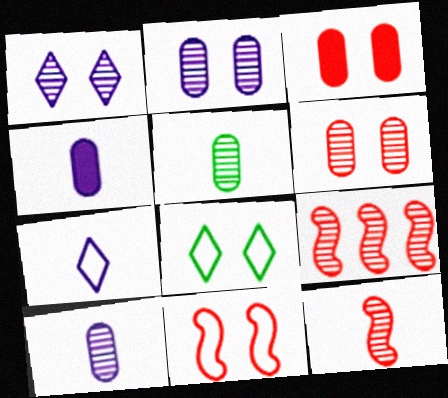[[1, 5, 9], 
[4, 8, 9]]